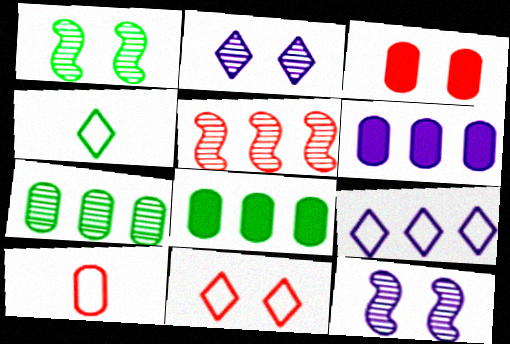[[1, 4, 8], 
[4, 9, 11], 
[5, 8, 9]]